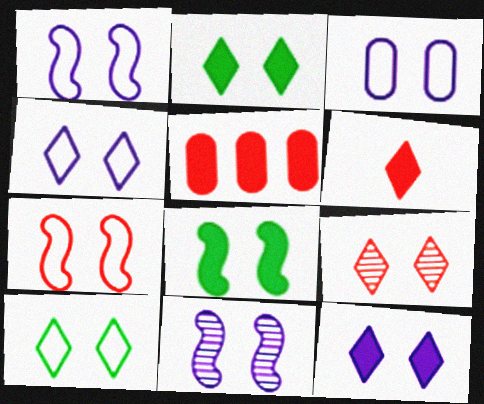[[1, 3, 4], 
[2, 4, 9], 
[3, 7, 10], 
[3, 8, 9], 
[3, 11, 12], 
[7, 8, 11], 
[9, 10, 12]]